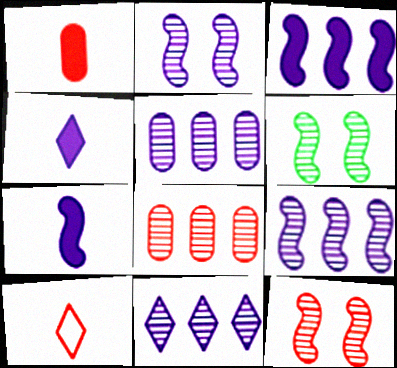[[2, 6, 12], 
[5, 9, 11]]